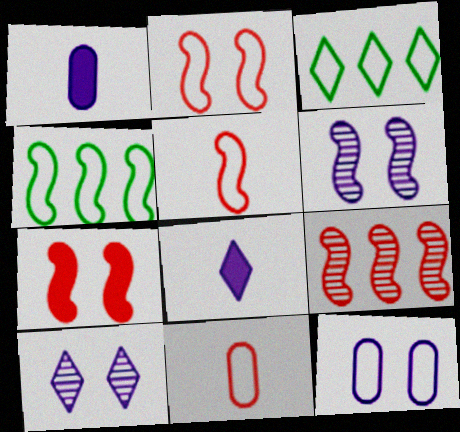[[3, 5, 12], 
[5, 7, 9]]